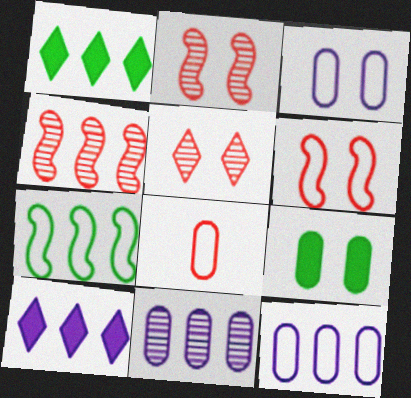[[1, 4, 12], 
[8, 9, 11]]